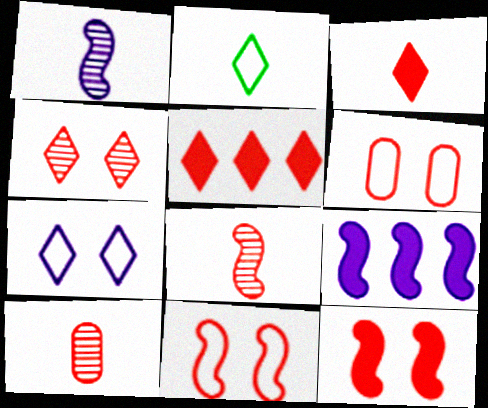[[4, 6, 12], 
[5, 6, 8], 
[5, 10, 11]]